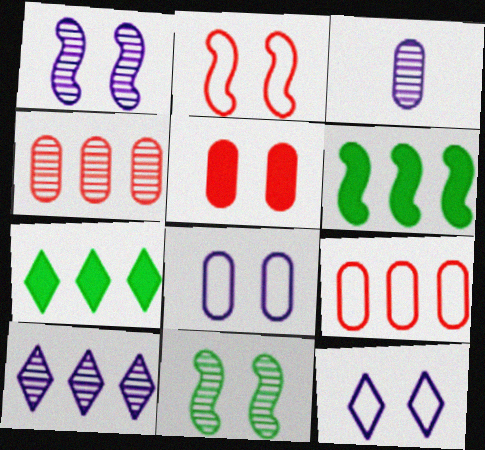[[1, 3, 10], 
[2, 3, 7], 
[5, 11, 12], 
[6, 9, 10]]